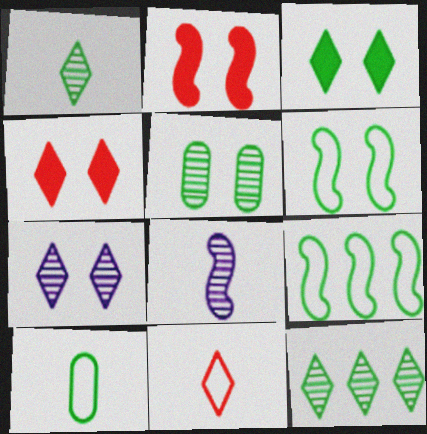[[2, 8, 9], 
[3, 5, 6]]